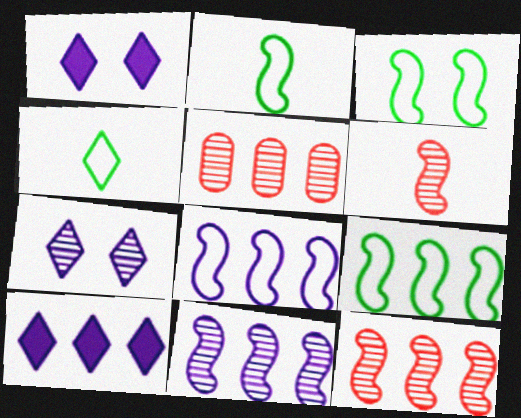[[1, 2, 5], 
[2, 3, 9], 
[5, 9, 10]]